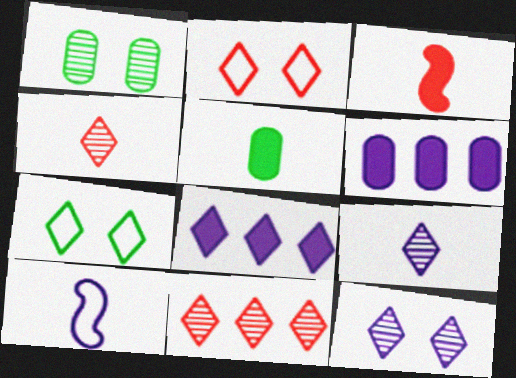[[4, 5, 10], 
[4, 7, 8], 
[6, 10, 12]]